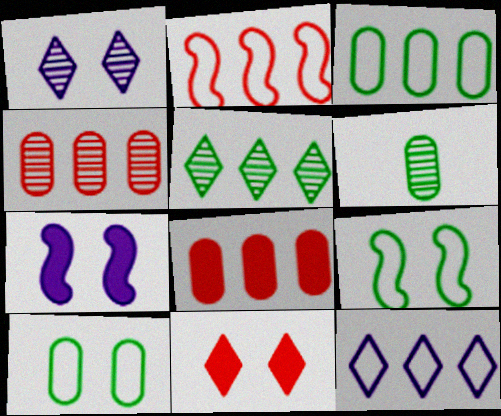[[2, 3, 12]]